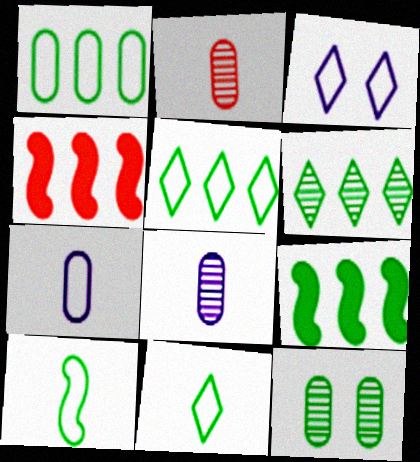[[1, 6, 9], 
[2, 3, 9], 
[9, 11, 12]]